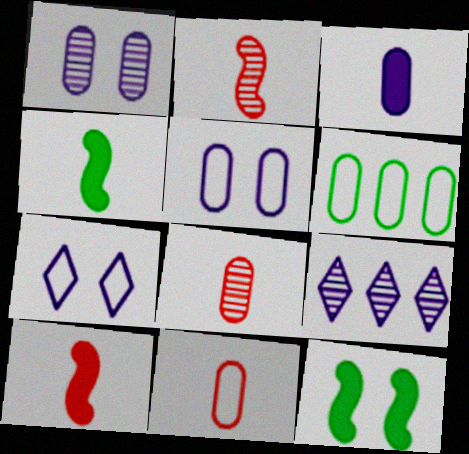[[5, 6, 11], 
[9, 11, 12]]